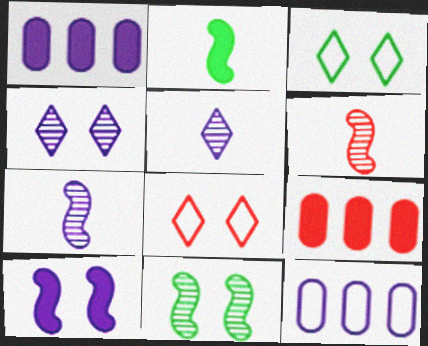[[1, 3, 6], 
[3, 7, 9], 
[5, 10, 12], 
[6, 8, 9]]